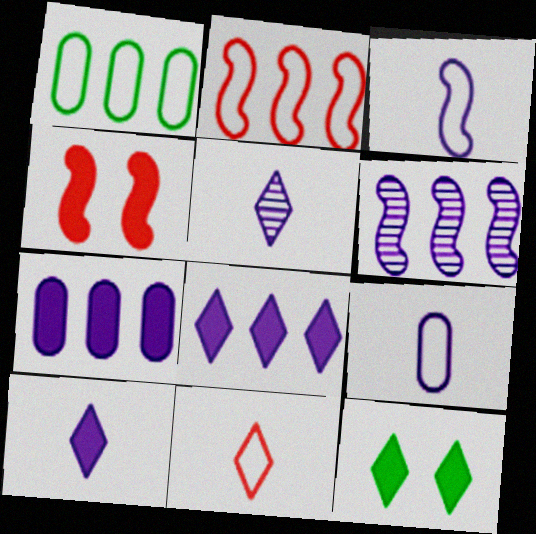[[1, 4, 5]]